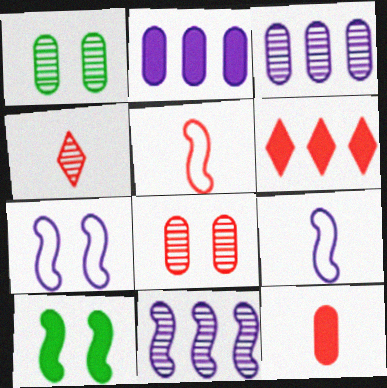[[1, 4, 11], 
[1, 6, 9], 
[4, 5, 12], 
[5, 6, 8], 
[5, 10, 11]]